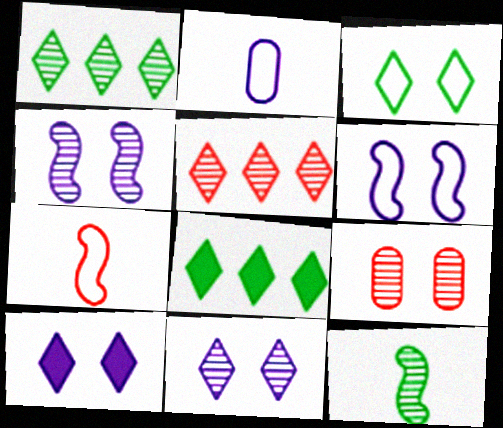[]